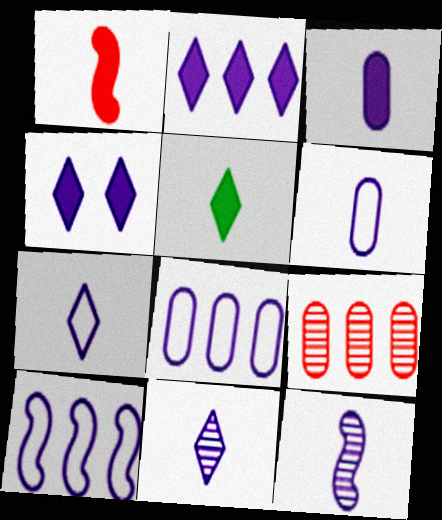[[1, 3, 5], 
[3, 7, 12], 
[4, 8, 12]]